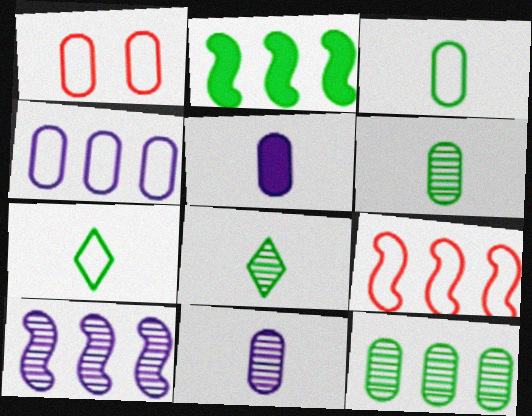[[1, 3, 4], 
[1, 5, 12], 
[2, 9, 10]]